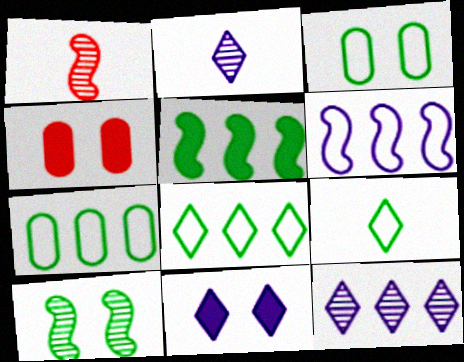[[1, 7, 11]]